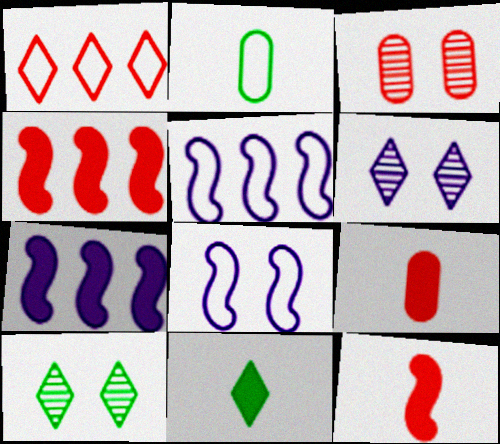[[1, 2, 8], 
[1, 3, 12], 
[1, 6, 11], 
[2, 4, 6], 
[3, 5, 11], 
[5, 9, 10]]